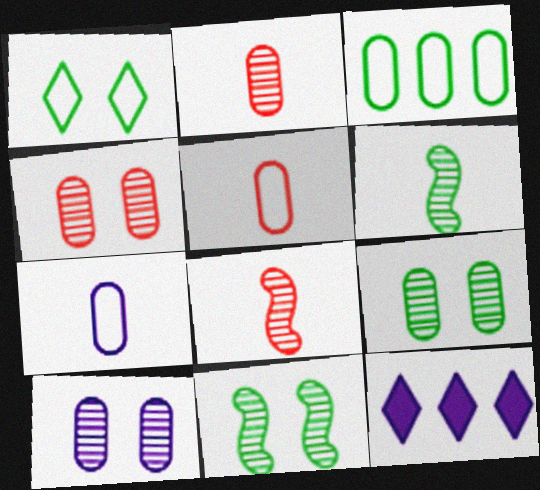[[4, 9, 10], 
[5, 11, 12]]